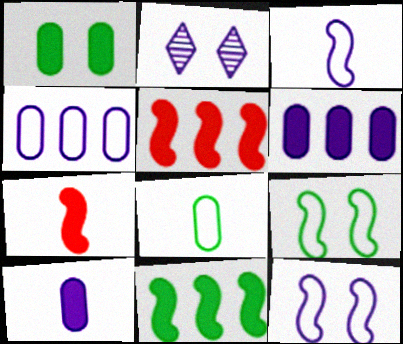[[2, 3, 6], 
[2, 5, 8]]